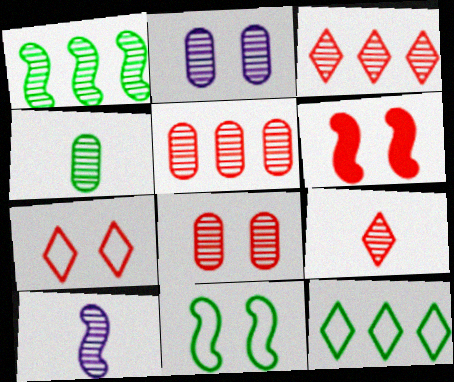[[1, 2, 9], 
[2, 4, 5], 
[4, 9, 10], 
[6, 7, 8]]